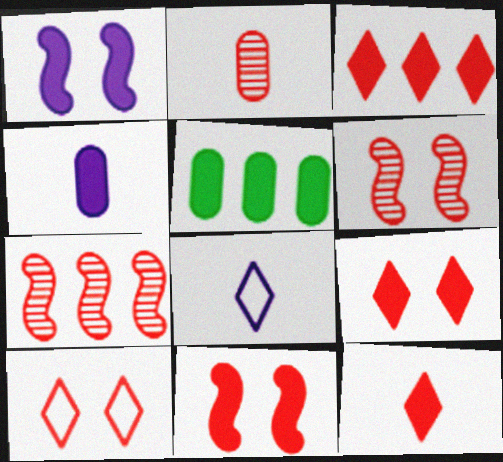[[1, 5, 12], 
[3, 9, 12], 
[5, 6, 8]]